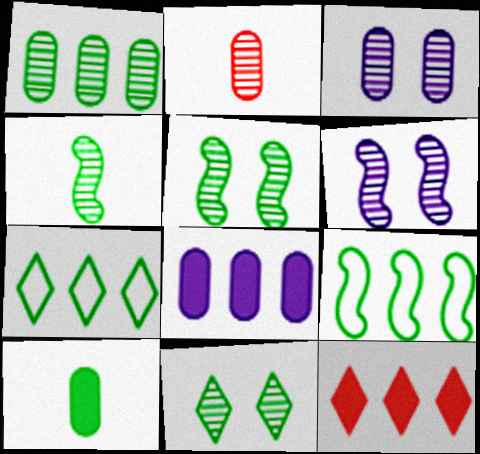[[1, 2, 3], 
[1, 4, 11], 
[5, 7, 10], 
[9, 10, 11]]